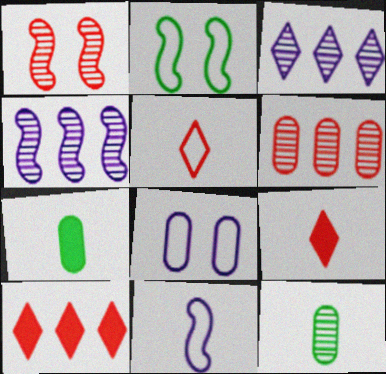[[1, 3, 12], 
[6, 7, 8], 
[9, 11, 12]]